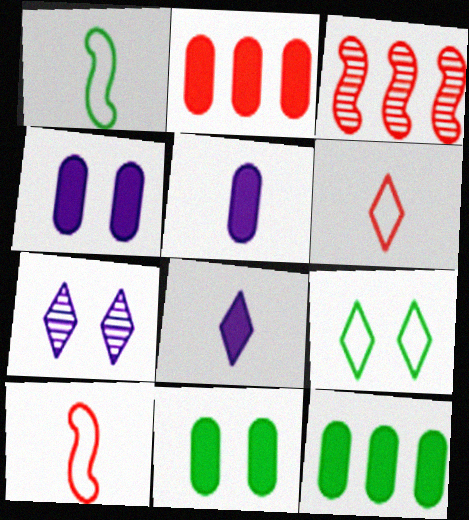[[1, 2, 7], 
[2, 5, 11], 
[3, 5, 9], 
[7, 10, 12]]